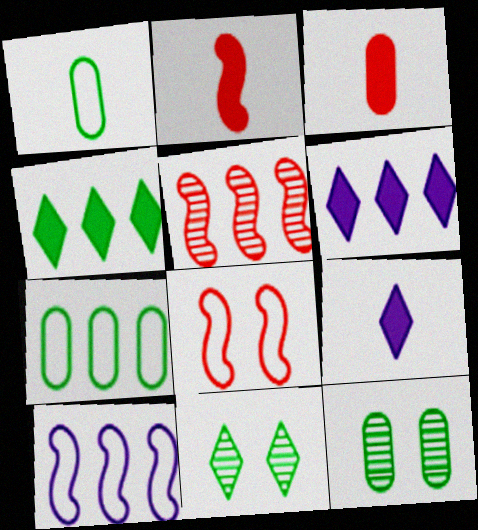[[2, 5, 8], 
[3, 10, 11], 
[5, 6, 7]]